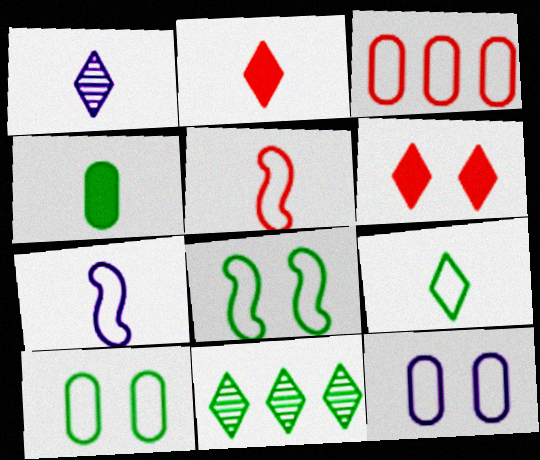[[1, 2, 9], 
[1, 4, 5], 
[4, 8, 11]]